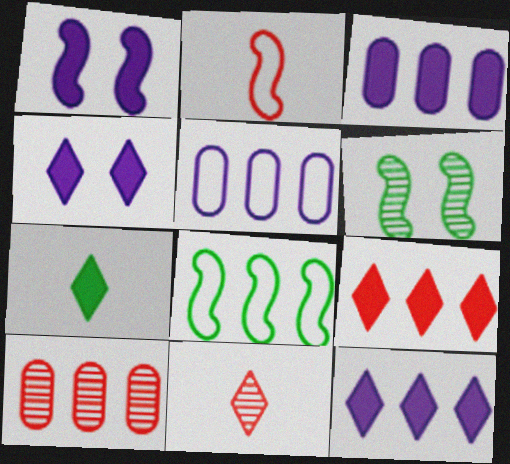[[4, 7, 9], 
[8, 10, 12]]